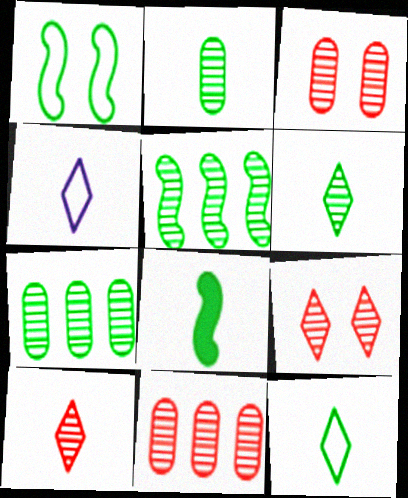[[1, 5, 8], 
[2, 8, 12]]